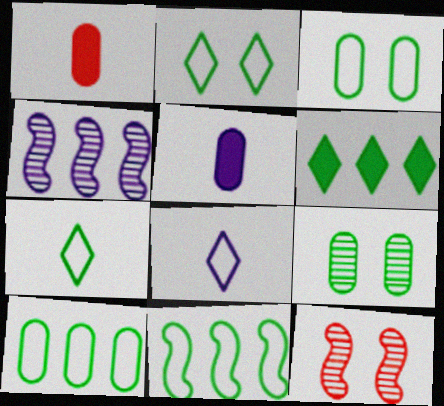[[1, 2, 4], 
[3, 7, 11]]